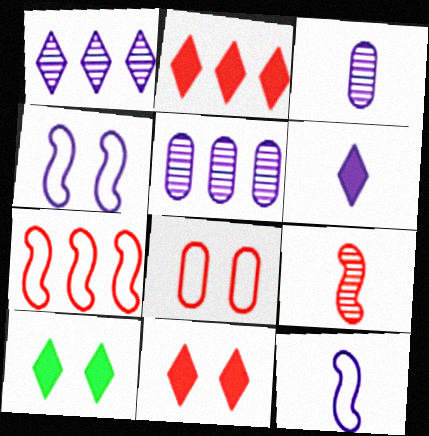[[2, 6, 10], 
[2, 8, 9], 
[3, 6, 12], 
[3, 7, 10], 
[4, 5, 6]]